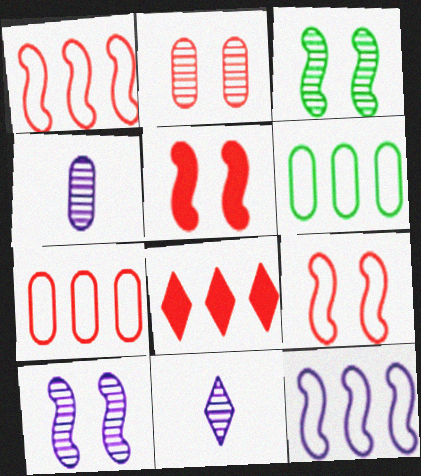[[5, 6, 11]]